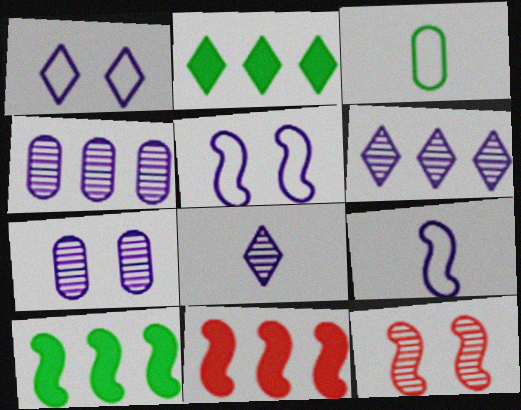[[9, 10, 12]]